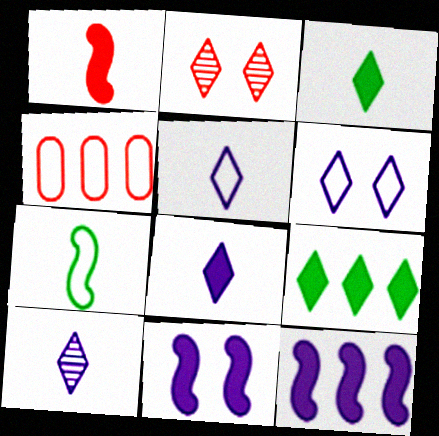[[1, 2, 4], 
[2, 5, 9], 
[4, 6, 7], 
[5, 8, 10]]